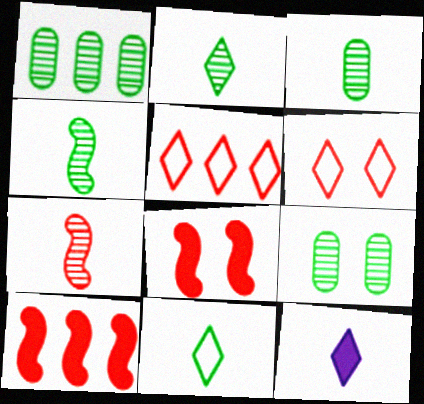[[1, 3, 9], 
[2, 3, 4]]